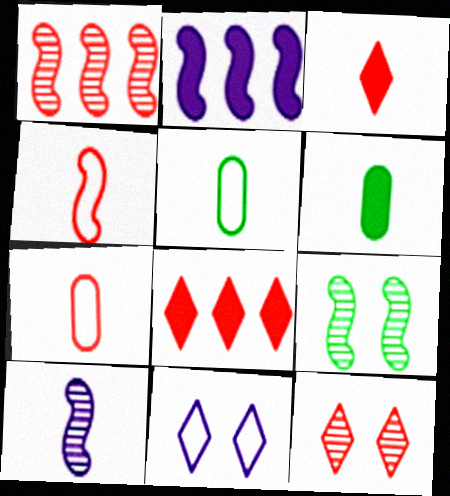[[1, 6, 11], 
[1, 9, 10], 
[2, 4, 9], 
[2, 5, 12], 
[3, 5, 10]]